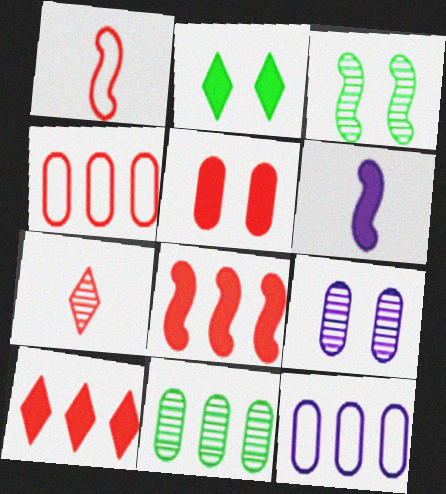[]